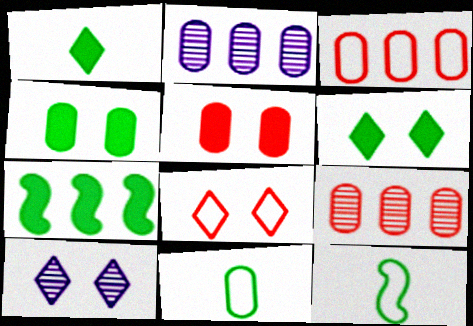[[1, 4, 7], 
[2, 5, 11], 
[6, 8, 10]]